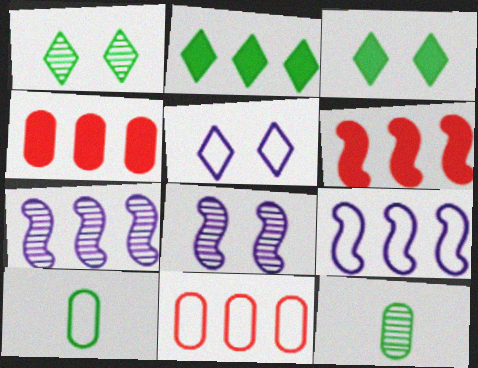[[2, 7, 11], 
[5, 6, 12]]